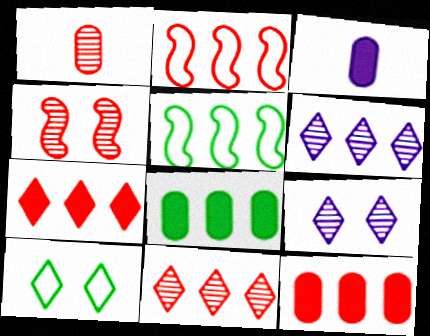[[1, 4, 11], 
[2, 6, 8], 
[2, 11, 12], 
[5, 6, 12]]